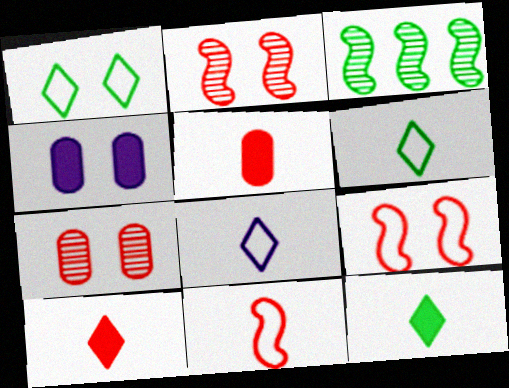[[1, 2, 4]]